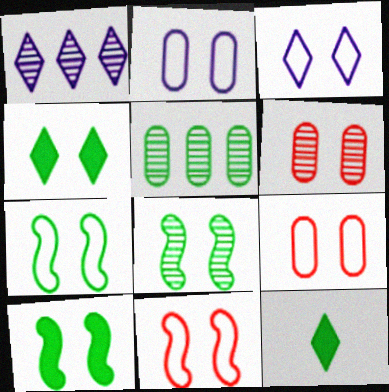[[3, 6, 10], 
[3, 7, 9], 
[5, 7, 12], 
[7, 8, 10]]